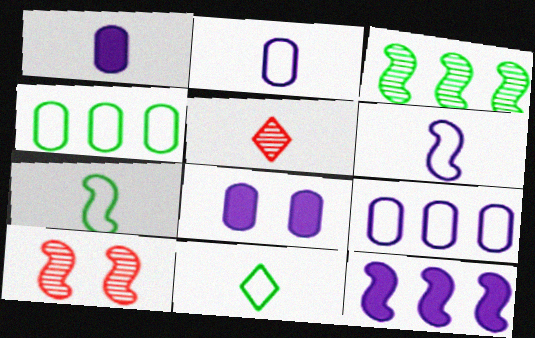[[1, 5, 7], 
[7, 10, 12]]